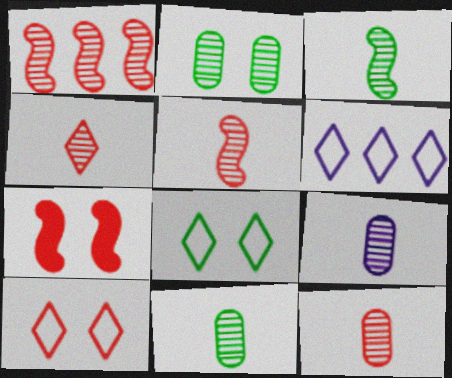[[3, 4, 9], 
[4, 5, 12], 
[6, 7, 11], 
[9, 11, 12]]